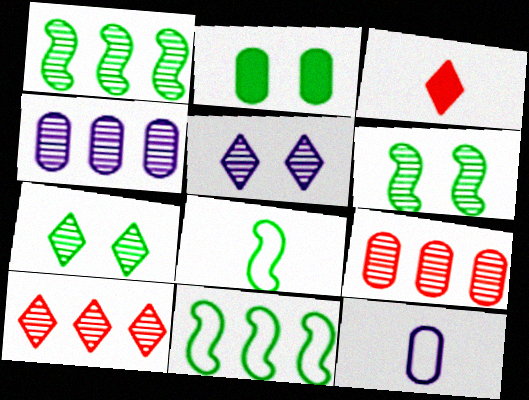[[1, 4, 10], 
[2, 9, 12]]